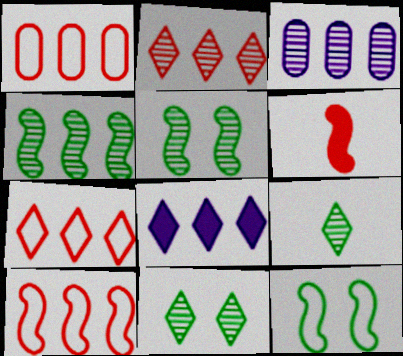[[1, 4, 8], 
[1, 7, 10], 
[2, 3, 4]]